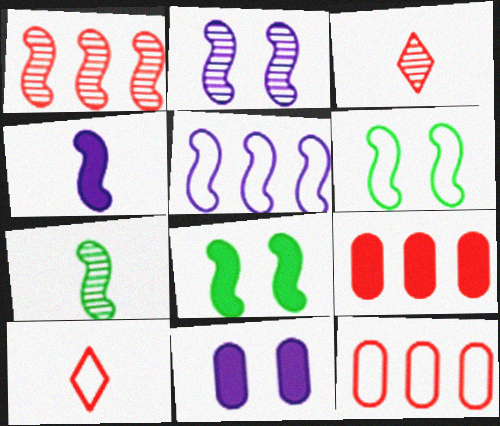[[1, 2, 7], 
[1, 4, 6], 
[2, 4, 5]]